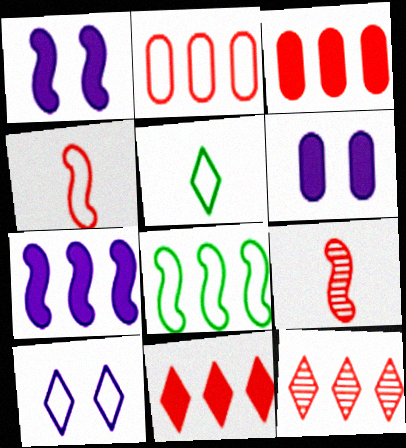[[1, 8, 9]]